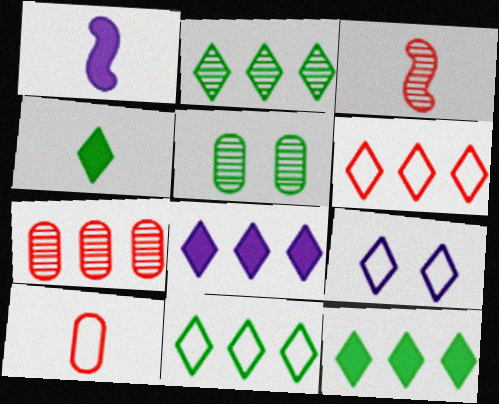[[1, 5, 6], 
[2, 6, 8], 
[2, 11, 12]]